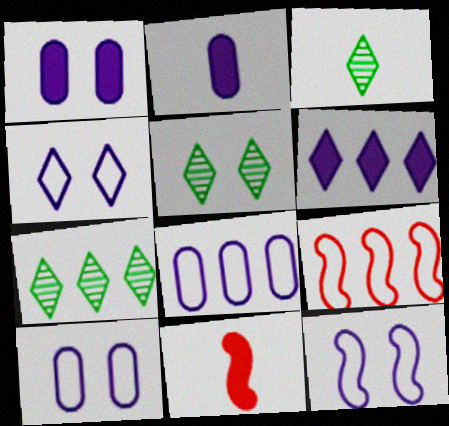[[1, 3, 9], 
[2, 5, 9], 
[3, 5, 7], 
[4, 10, 12], 
[5, 8, 11], 
[7, 10, 11]]